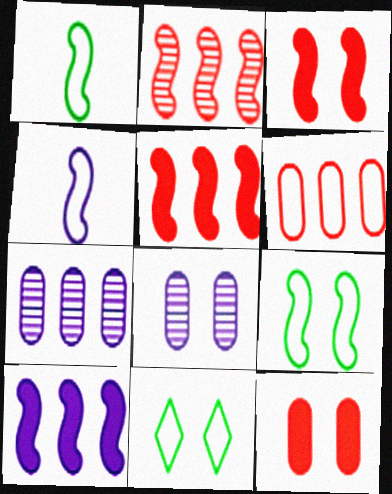[[3, 8, 11], 
[4, 6, 11]]